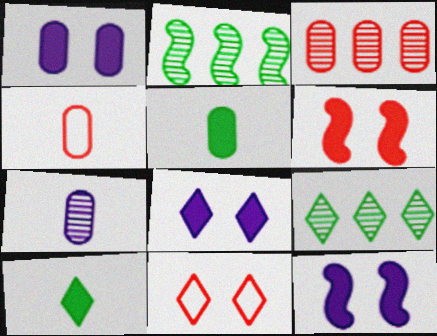[[1, 8, 12], 
[2, 4, 8], 
[4, 5, 7], 
[4, 9, 12]]